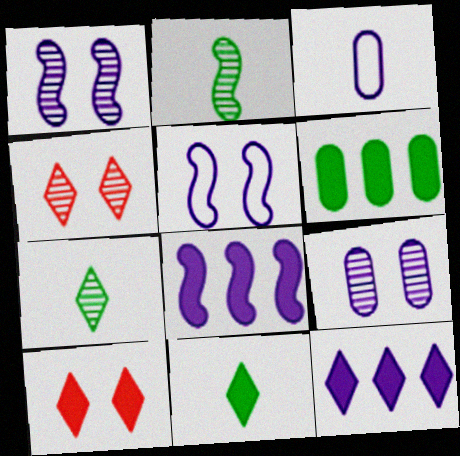[[1, 3, 12], 
[10, 11, 12]]